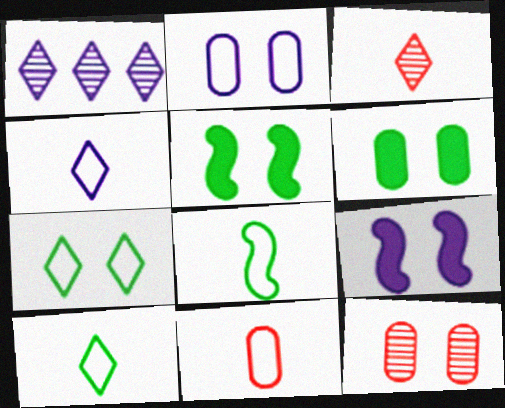[[1, 5, 11], 
[2, 6, 12], 
[4, 8, 11], 
[7, 9, 12]]